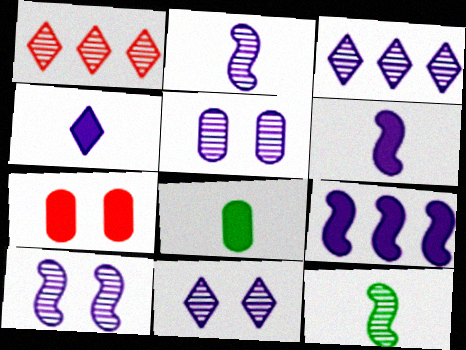[[1, 5, 12], 
[2, 3, 5], 
[5, 10, 11]]